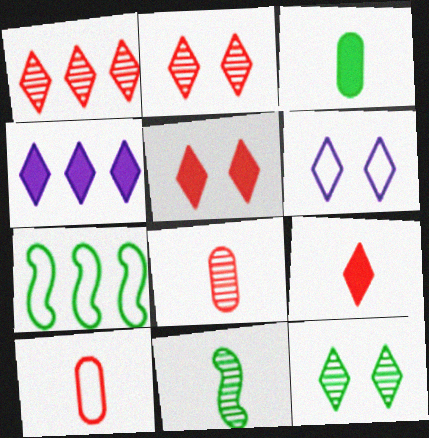[[3, 7, 12], 
[5, 6, 12], 
[6, 7, 10]]